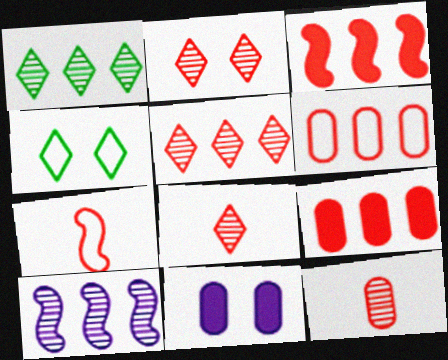[[1, 7, 11], 
[2, 5, 8], 
[2, 7, 9], 
[3, 5, 6]]